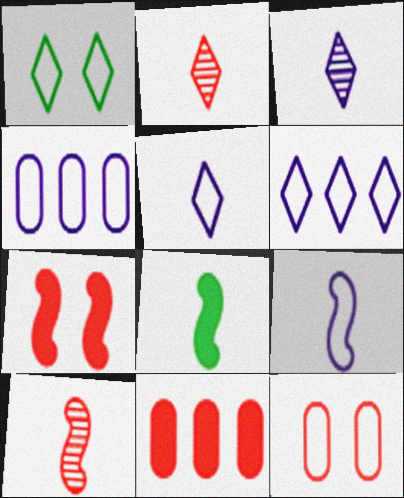[[8, 9, 10]]